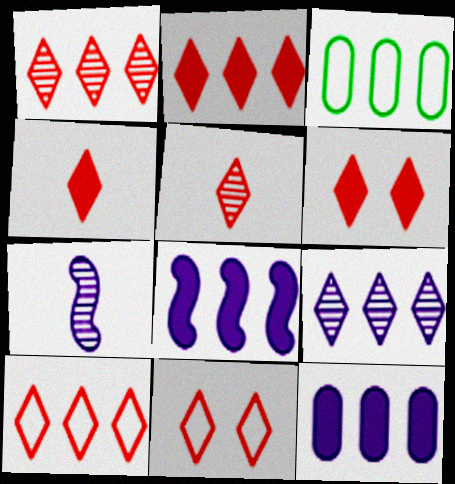[[1, 2, 10], 
[1, 3, 8], 
[1, 4, 11], 
[2, 4, 6], 
[2, 5, 11], 
[3, 6, 7], 
[5, 6, 10]]